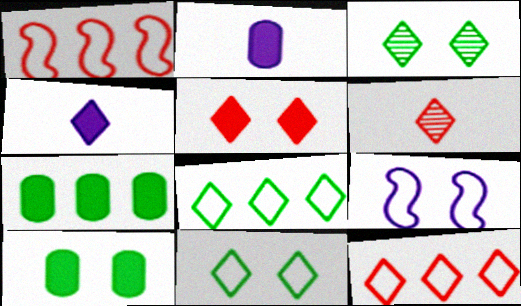[[1, 2, 3], 
[3, 4, 12], 
[5, 6, 12], 
[6, 7, 9]]